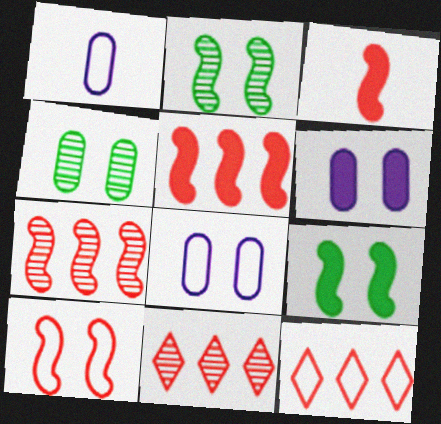[[1, 9, 11], 
[3, 7, 10]]